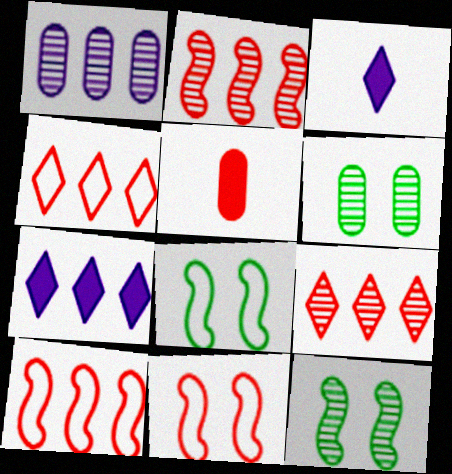[[3, 6, 10], 
[5, 9, 11]]